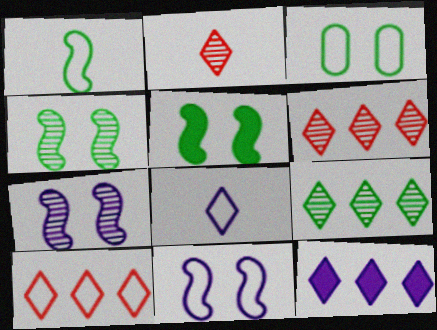[[9, 10, 12]]